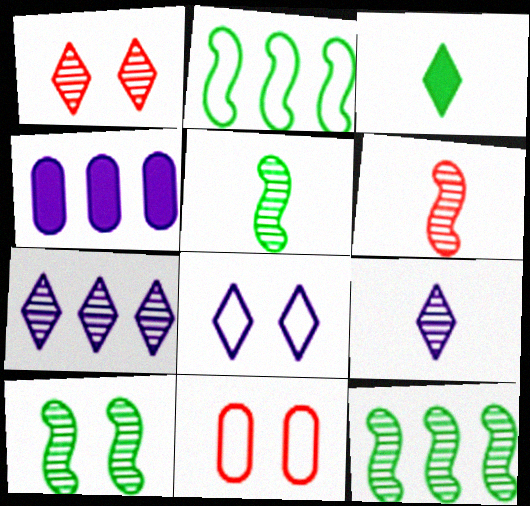[[5, 10, 12]]